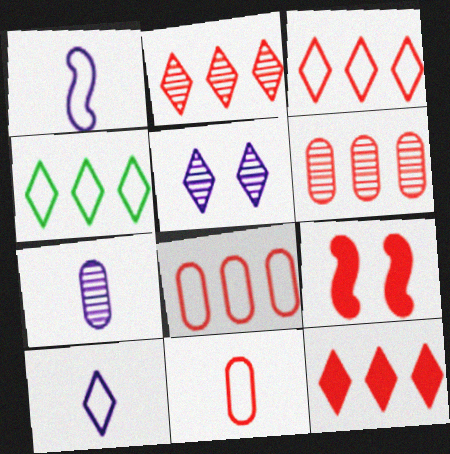[[2, 3, 12], 
[2, 9, 11], 
[4, 7, 9]]